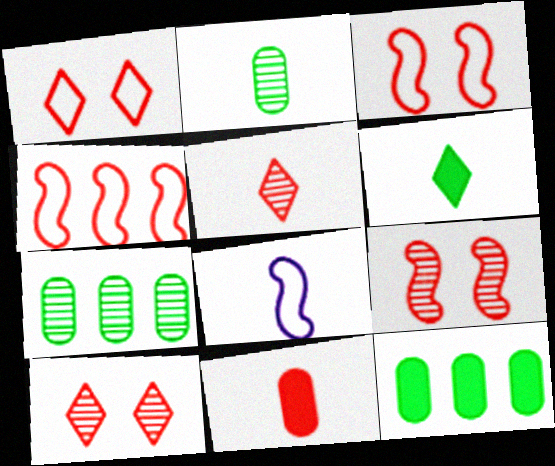[[4, 10, 11], 
[8, 10, 12]]